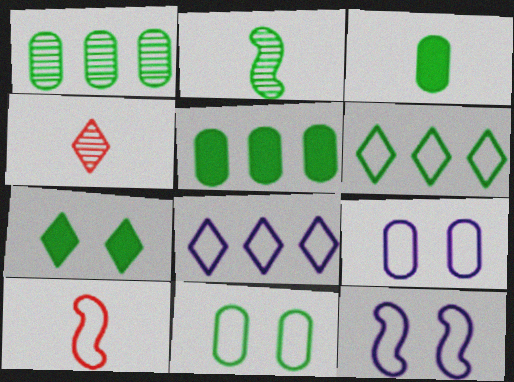[[1, 3, 11], 
[4, 5, 12], 
[4, 7, 8], 
[6, 9, 10], 
[8, 10, 11]]